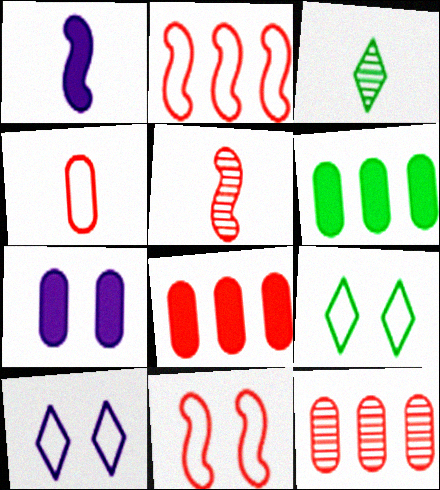[[1, 3, 4], 
[1, 9, 12], 
[2, 3, 7], 
[5, 6, 10]]